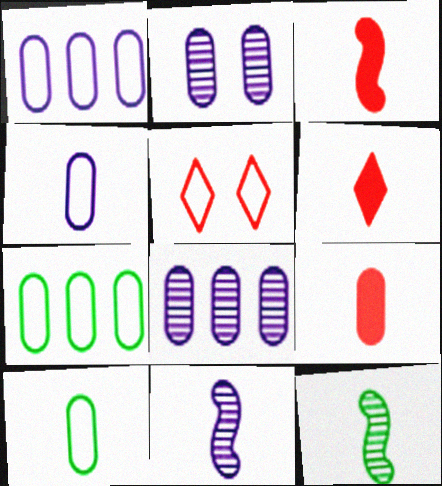[[2, 7, 9], 
[3, 6, 9], 
[4, 6, 12], 
[6, 10, 11]]